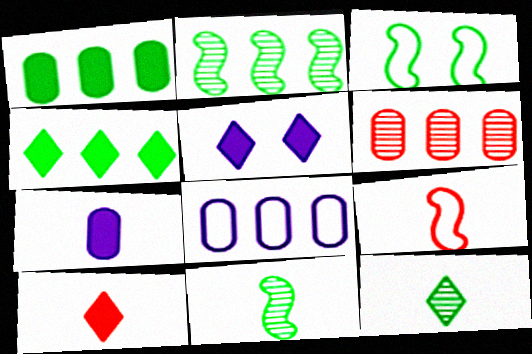[[1, 3, 12], 
[1, 6, 8], 
[4, 5, 10], 
[7, 9, 12]]